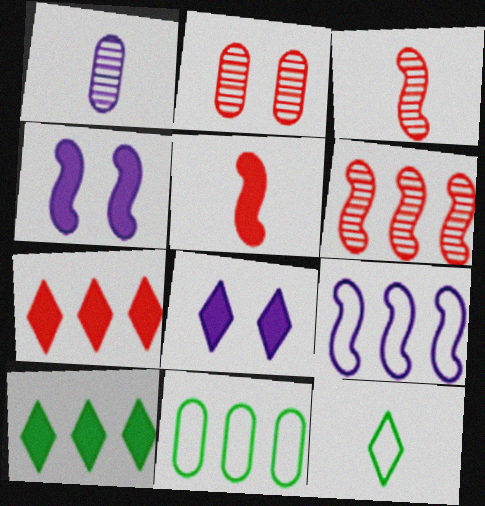[[1, 5, 12], 
[1, 8, 9], 
[3, 8, 11]]